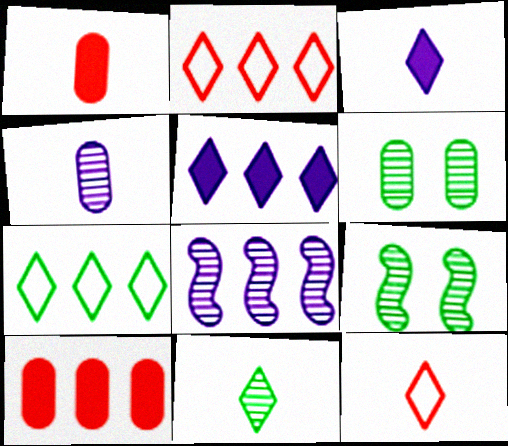[[3, 11, 12], 
[7, 8, 10]]